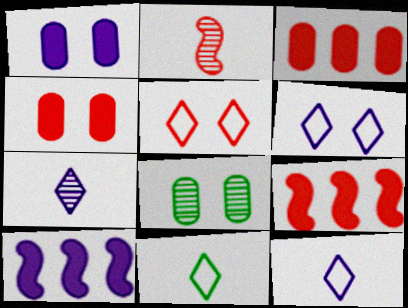[[2, 3, 5], 
[8, 9, 12]]